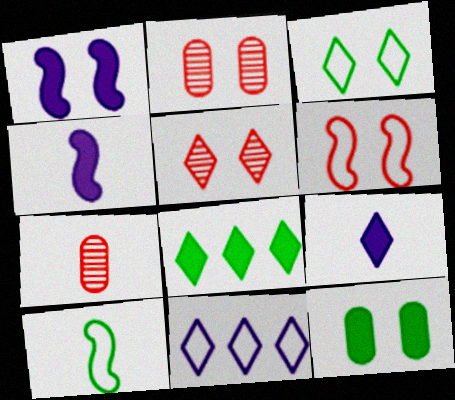[[1, 2, 3], 
[7, 9, 10]]